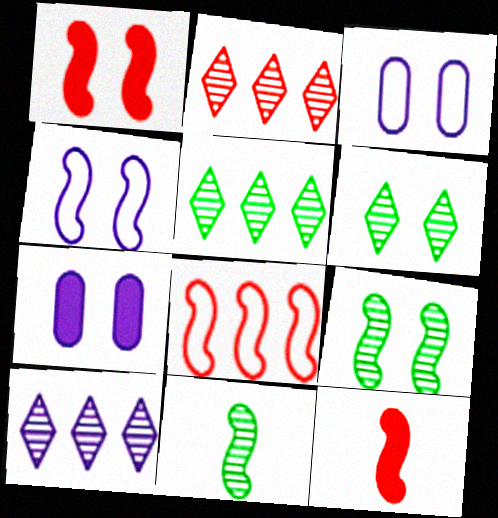[[1, 3, 6], 
[1, 4, 9], 
[2, 5, 10], 
[3, 5, 12]]